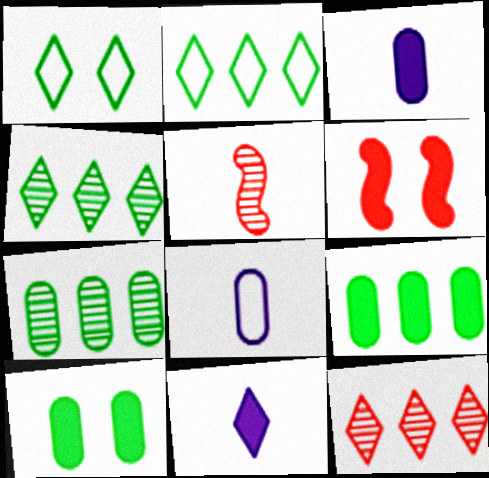[[1, 11, 12], 
[4, 6, 8], 
[6, 9, 11]]